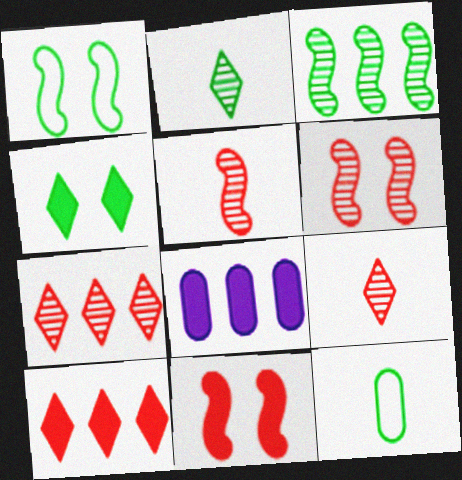[[1, 8, 9], 
[3, 4, 12]]